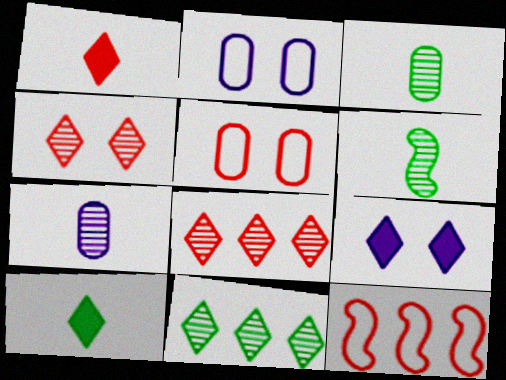[[3, 9, 12]]